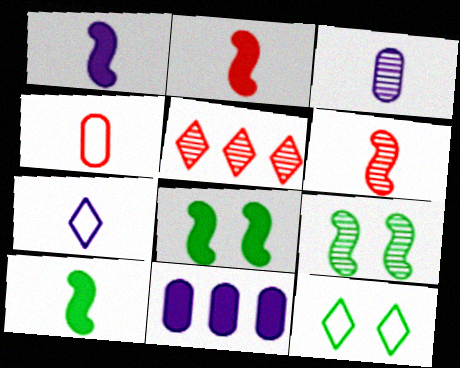[[1, 2, 10], 
[1, 3, 7], 
[3, 5, 9], 
[6, 11, 12]]